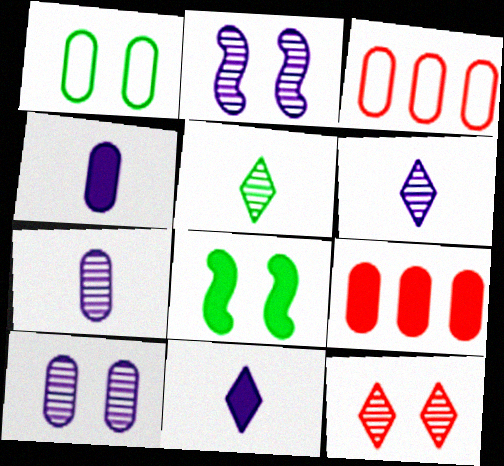[[1, 7, 9], 
[3, 6, 8], 
[8, 9, 11]]